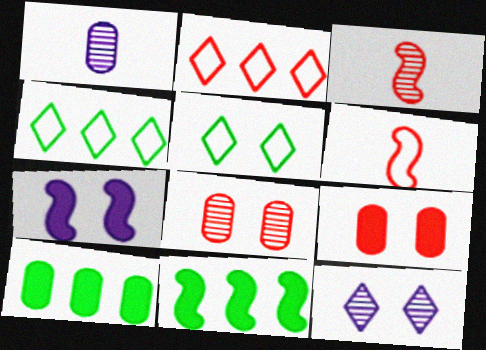[[2, 3, 9], 
[5, 7, 8], 
[6, 10, 12]]